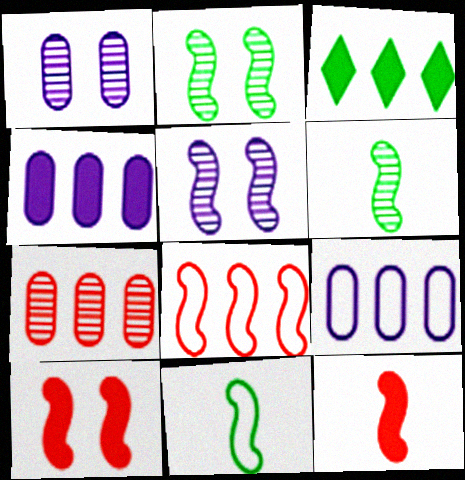[]